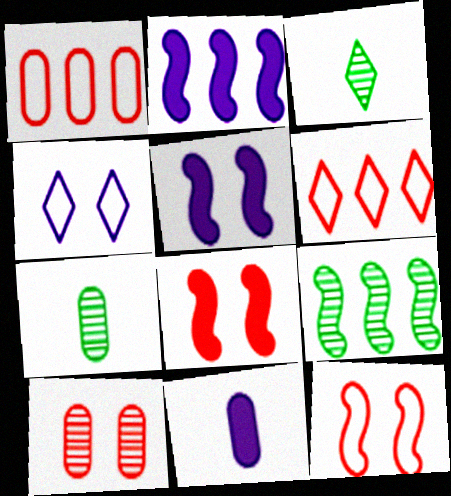[[1, 3, 5], 
[5, 6, 7]]